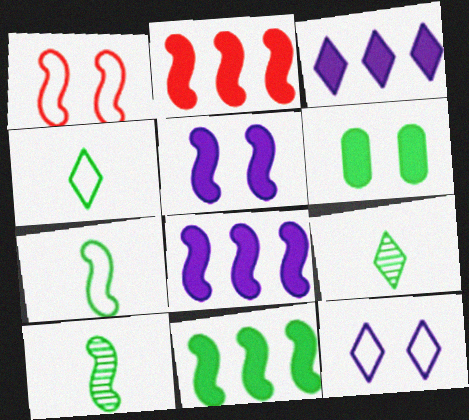[[1, 8, 10], 
[2, 8, 11]]